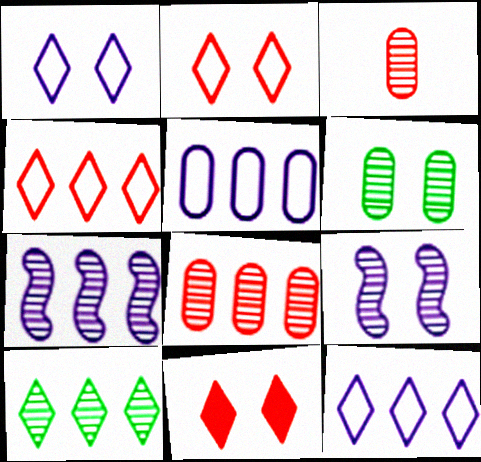[[3, 9, 10], 
[7, 8, 10]]